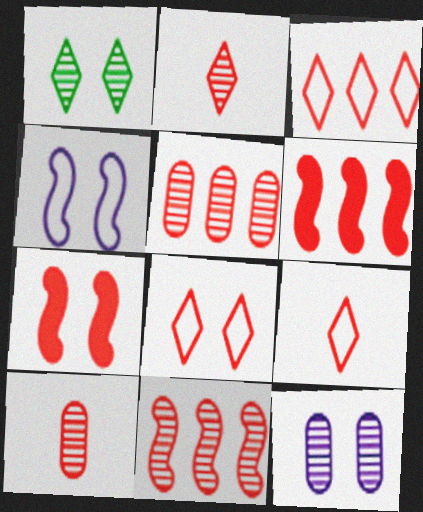[[3, 5, 6], 
[3, 7, 10], 
[3, 8, 9], 
[5, 7, 9], 
[6, 8, 10]]